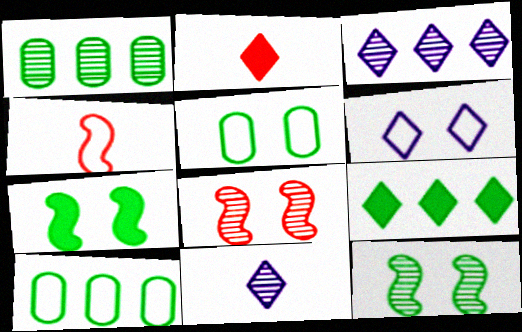[[1, 8, 11], 
[4, 6, 10]]